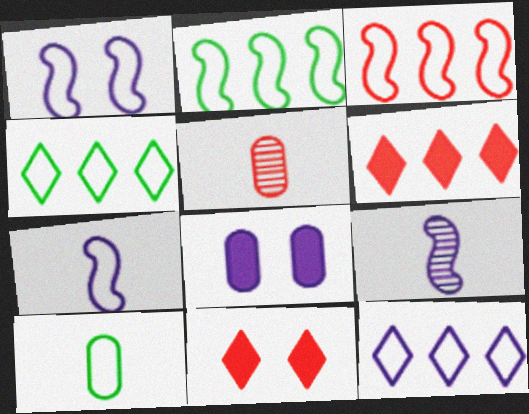[[3, 5, 11], 
[8, 9, 12]]